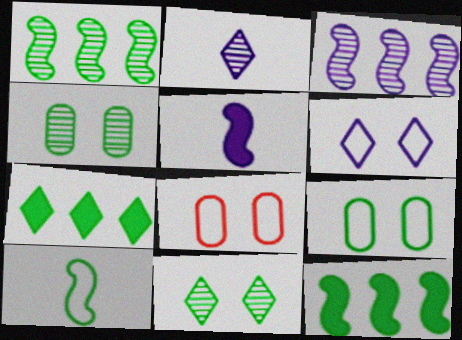[[2, 8, 12], 
[4, 7, 10]]